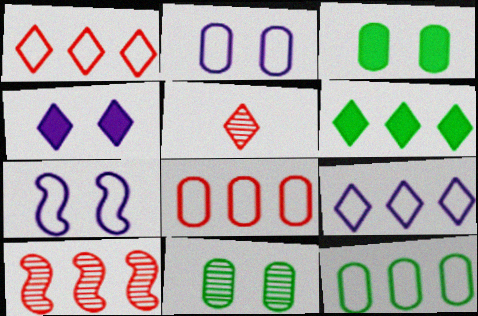[]